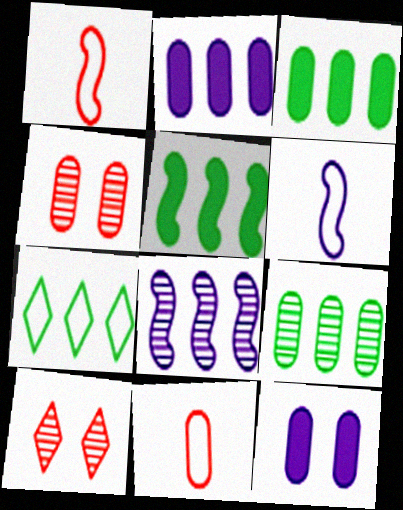[[3, 6, 10], 
[5, 7, 9], 
[9, 11, 12]]